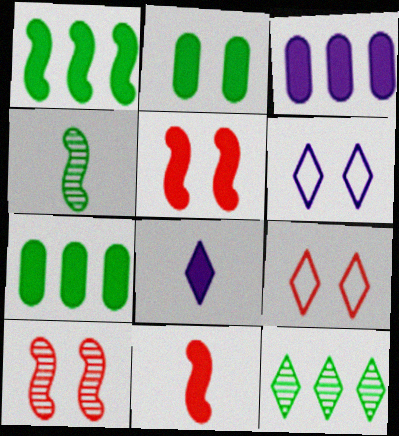[[2, 6, 10], 
[3, 4, 9], 
[5, 7, 8], 
[8, 9, 12]]